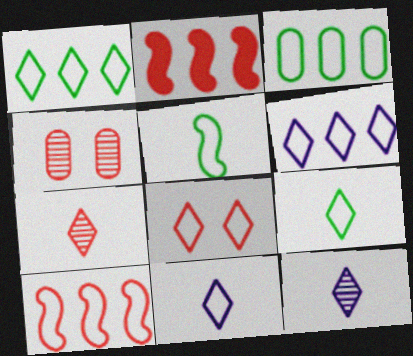[[1, 8, 11], 
[3, 6, 10], 
[6, 8, 9]]